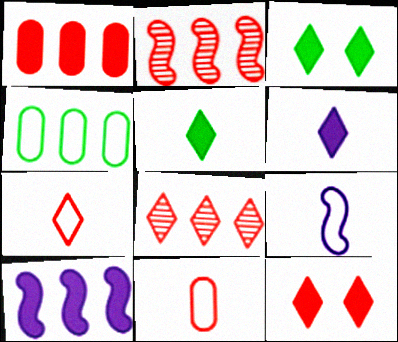[[2, 11, 12], 
[4, 8, 10], 
[7, 8, 12]]